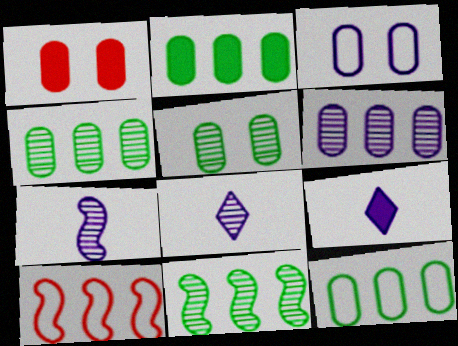[[1, 3, 5], 
[2, 4, 12], 
[5, 9, 10]]